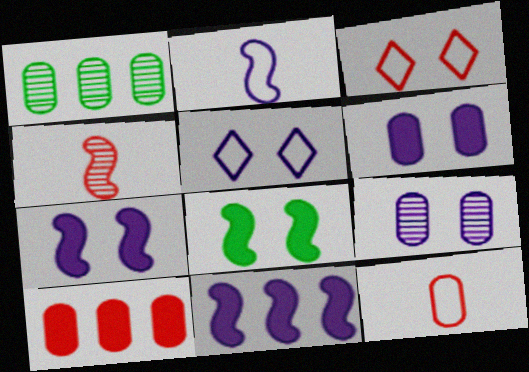[[1, 6, 12], 
[3, 4, 10], 
[3, 8, 9], 
[5, 7, 9]]